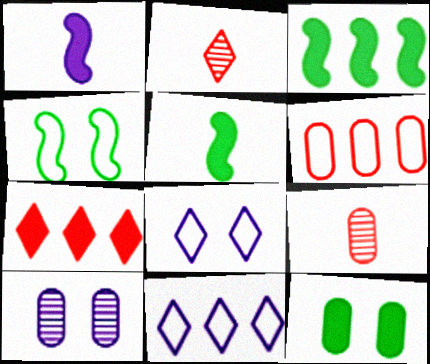[[1, 7, 12], 
[1, 10, 11], 
[3, 8, 9]]